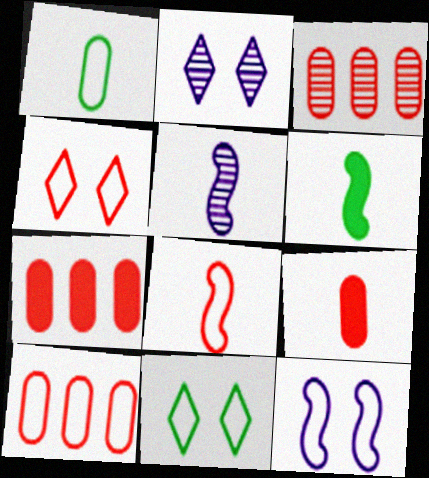[[2, 6, 10], 
[3, 7, 10], 
[4, 8, 10], 
[5, 6, 8], 
[5, 7, 11]]